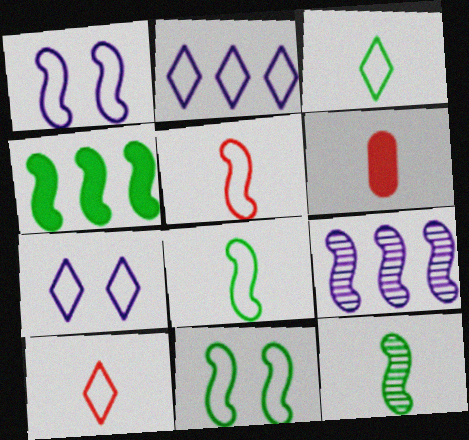[[4, 11, 12]]